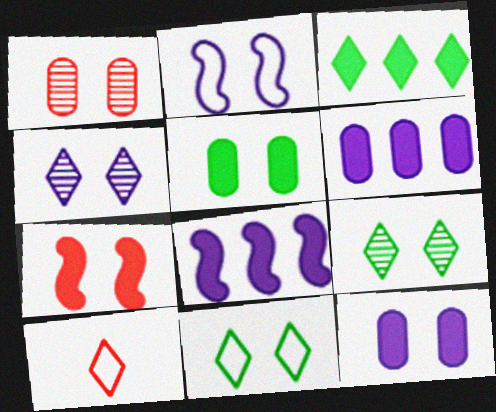[[2, 4, 12], 
[3, 4, 10]]